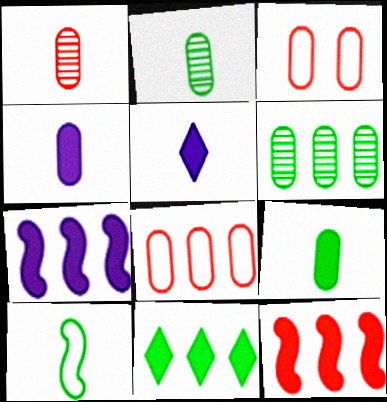[[1, 5, 10], 
[3, 4, 6]]